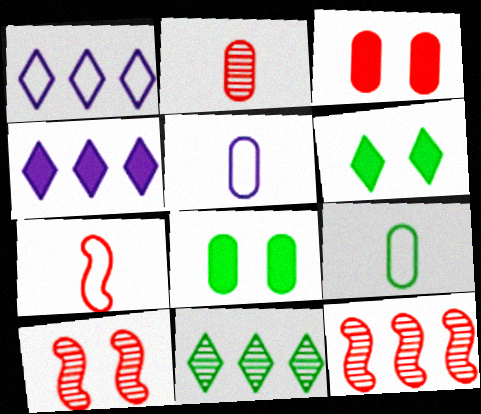[[4, 9, 10], 
[5, 6, 12]]